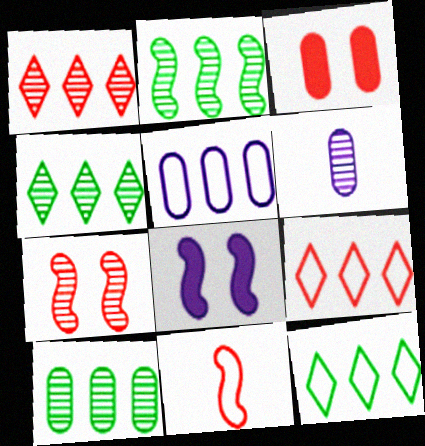[[1, 3, 11], 
[2, 4, 10], 
[2, 8, 11], 
[4, 6, 7]]